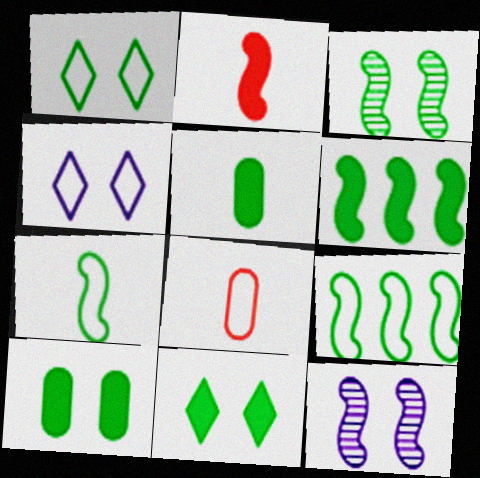[[1, 3, 10], 
[2, 9, 12], 
[3, 6, 7], 
[4, 8, 9], 
[5, 6, 11]]